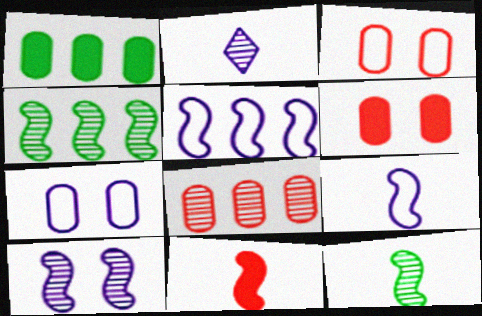[[9, 11, 12]]